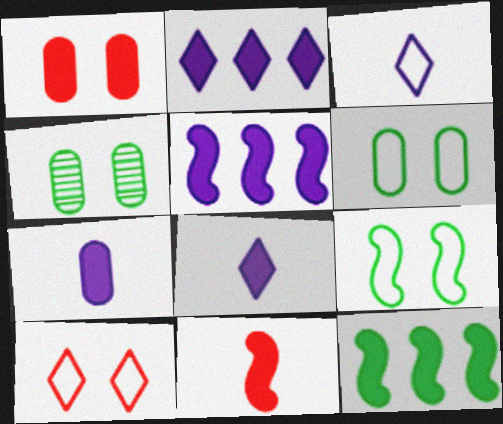[[1, 8, 12]]